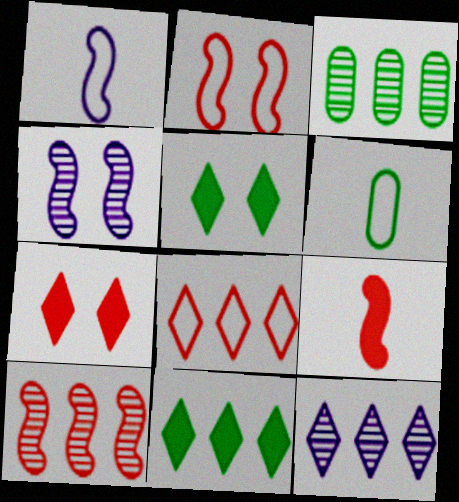[[1, 3, 7], 
[2, 9, 10], 
[3, 10, 12], 
[8, 11, 12]]